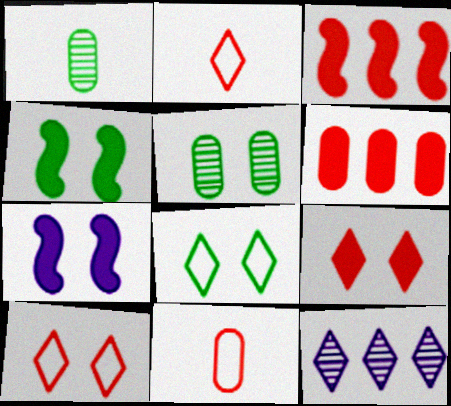[[4, 5, 8], 
[4, 11, 12], 
[5, 7, 10]]